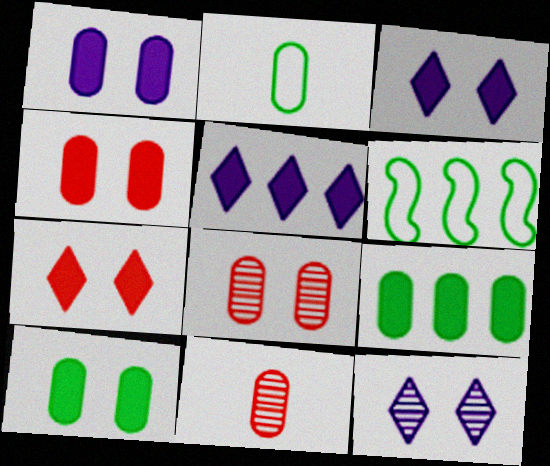[[1, 4, 10], 
[3, 6, 11]]